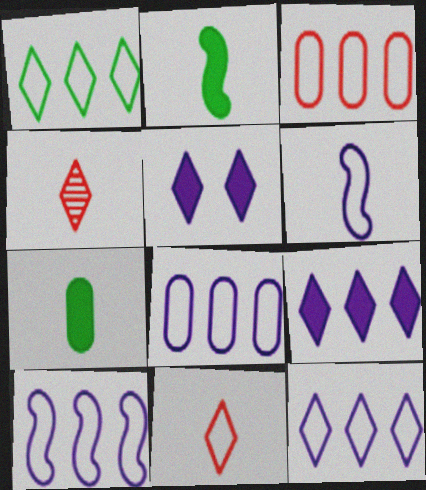[[1, 3, 10], 
[1, 4, 5], 
[4, 6, 7], 
[8, 10, 12]]